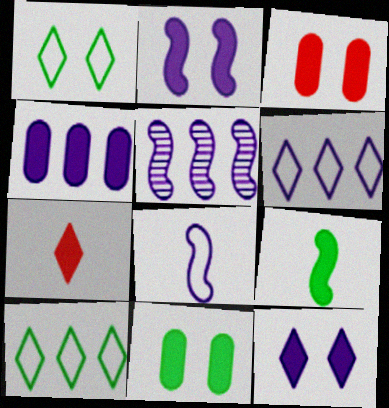[[2, 5, 8], 
[4, 5, 6]]